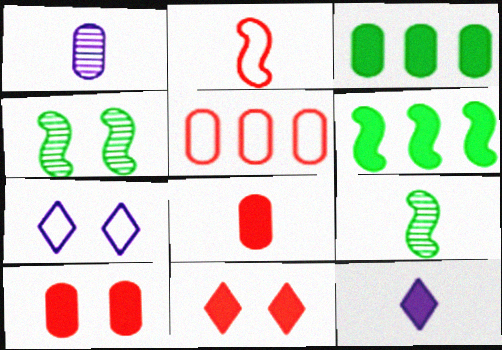[[4, 5, 12], 
[4, 7, 10], 
[6, 10, 12]]